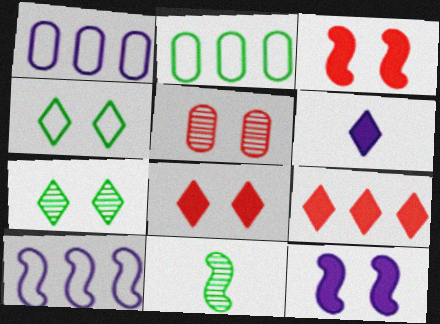[[1, 8, 11], 
[3, 10, 11], 
[4, 5, 12]]